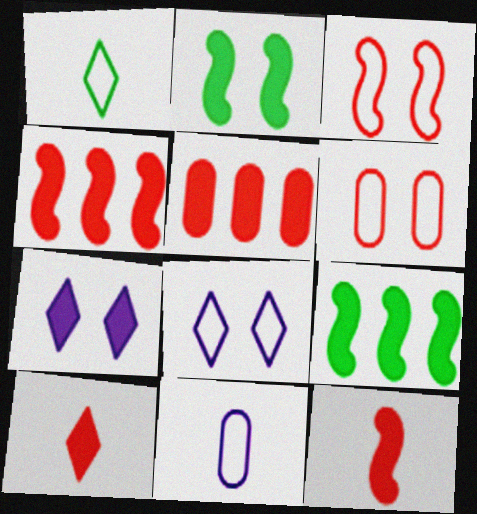[]